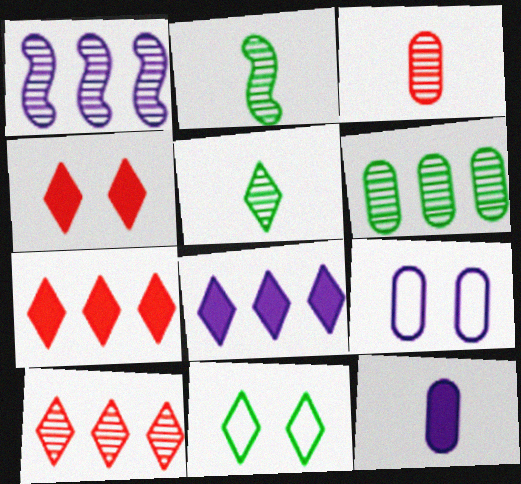[[1, 6, 10], 
[2, 7, 9]]